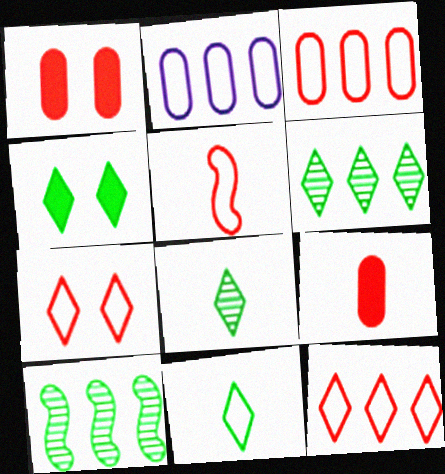[[3, 5, 7], 
[4, 6, 11]]